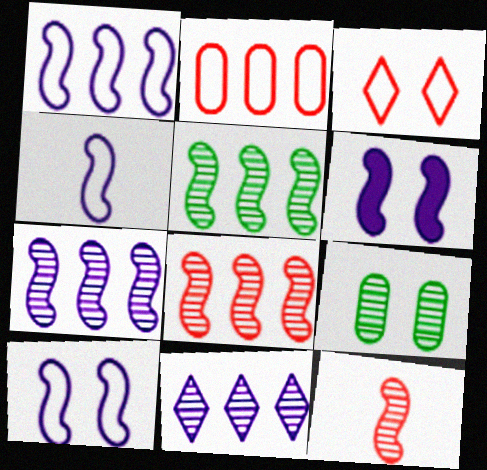[[1, 4, 10], 
[3, 6, 9], 
[4, 6, 7], 
[5, 7, 8], 
[9, 11, 12]]